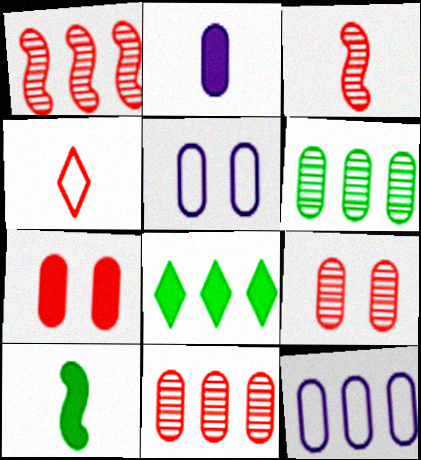[[1, 4, 7], 
[1, 8, 12], 
[3, 5, 8]]